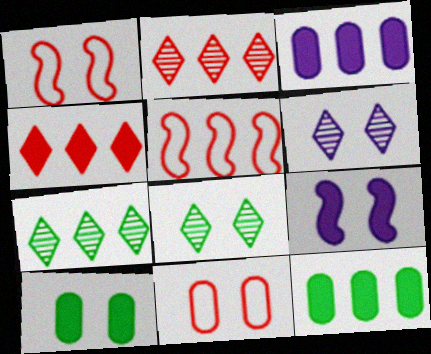[[1, 6, 10], 
[3, 5, 7], 
[8, 9, 11]]